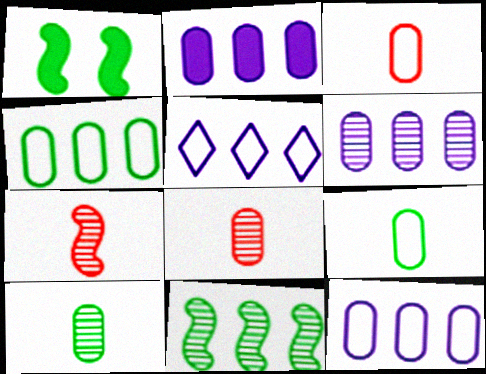[[1, 5, 8], 
[2, 6, 12]]